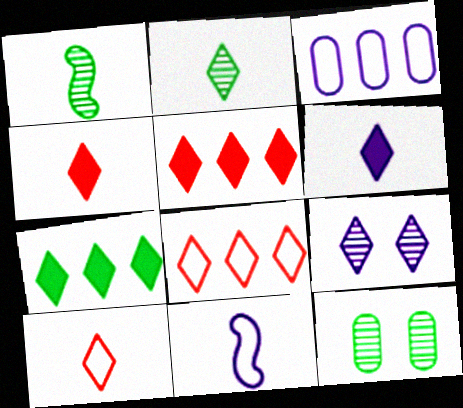[[2, 6, 10], 
[5, 11, 12], 
[7, 9, 10]]